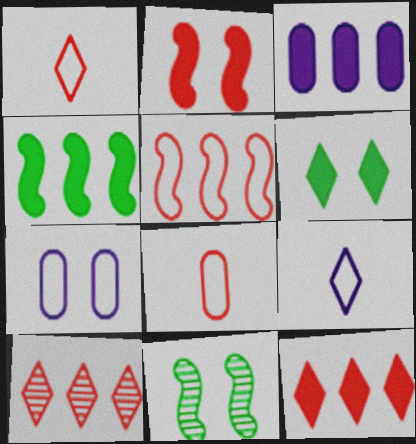[[1, 3, 11], 
[2, 8, 10], 
[3, 4, 12], 
[6, 9, 10]]